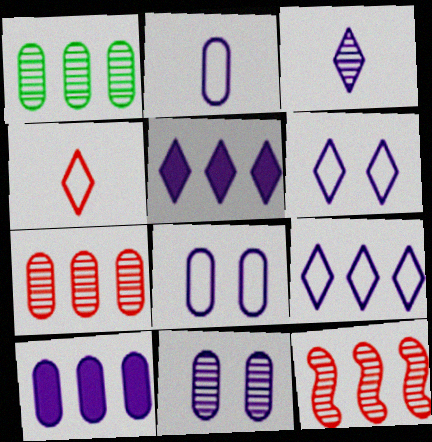[[2, 10, 11], 
[3, 5, 6]]